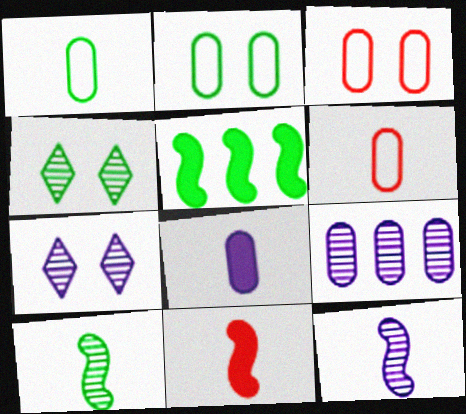[[1, 4, 5], 
[5, 6, 7], 
[7, 9, 12]]